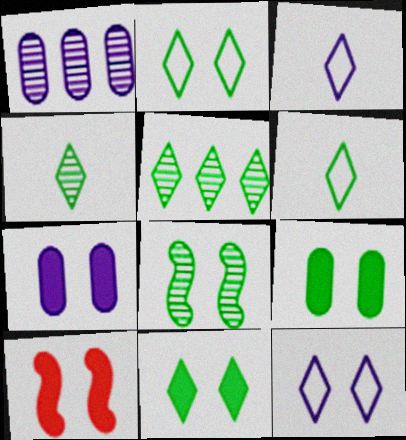[[1, 6, 10], 
[2, 8, 9], 
[5, 6, 11], 
[7, 10, 11]]